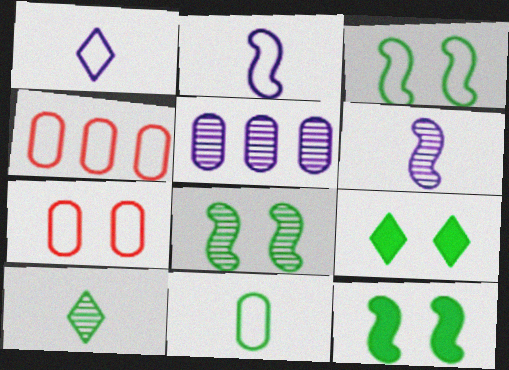[[1, 3, 4], 
[3, 8, 12], 
[4, 6, 9]]